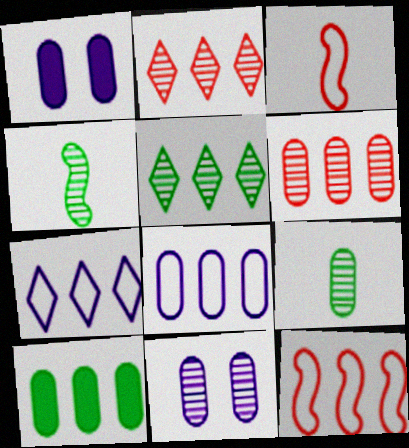[[1, 3, 5], 
[2, 4, 11], 
[6, 8, 10], 
[6, 9, 11]]